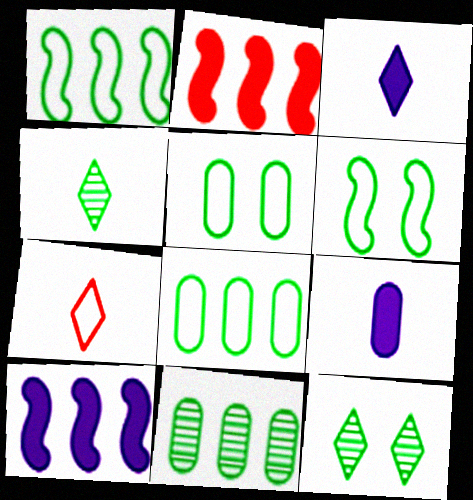[[3, 4, 7]]